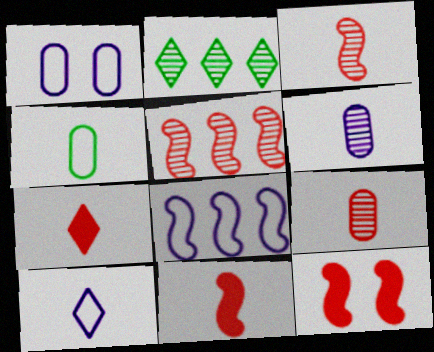[[1, 2, 11], 
[1, 8, 10]]